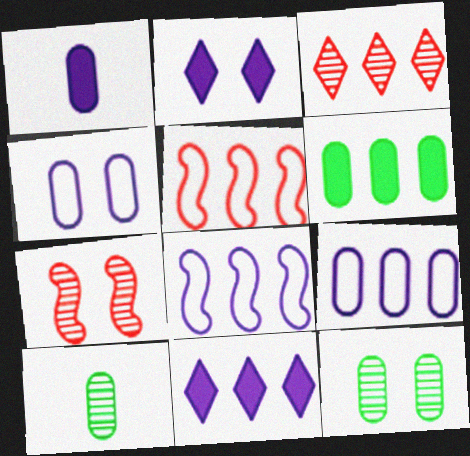[[2, 5, 10], 
[3, 6, 8]]